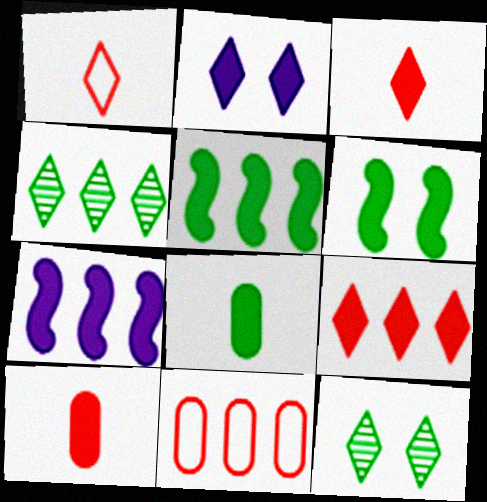[[1, 2, 4], 
[2, 5, 10], 
[4, 7, 11]]